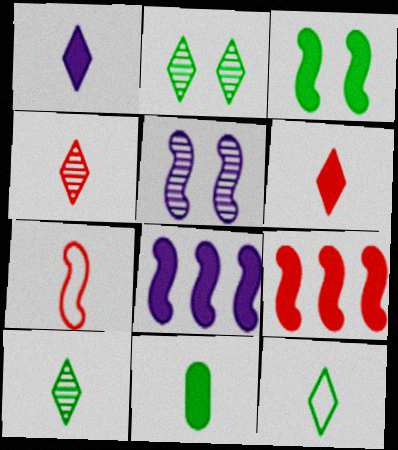[[1, 4, 12]]